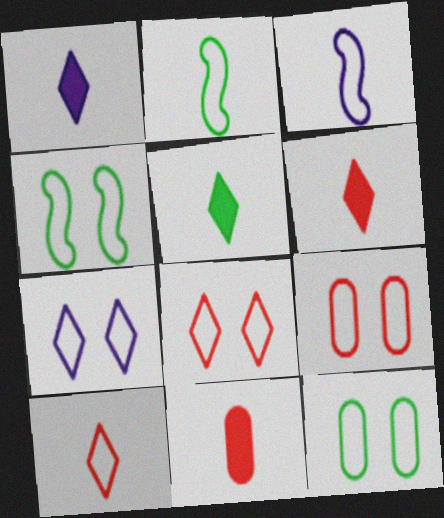[[1, 5, 6], 
[4, 7, 9]]